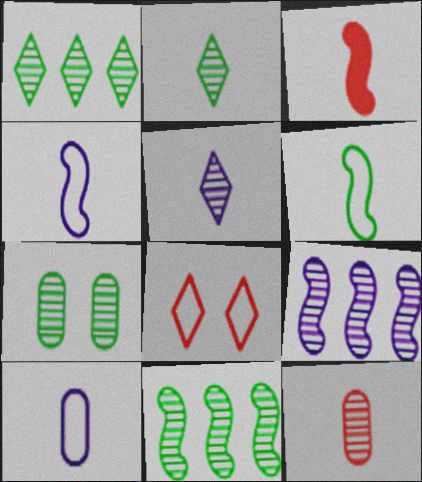[[2, 3, 10], 
[2, 7, 11]]